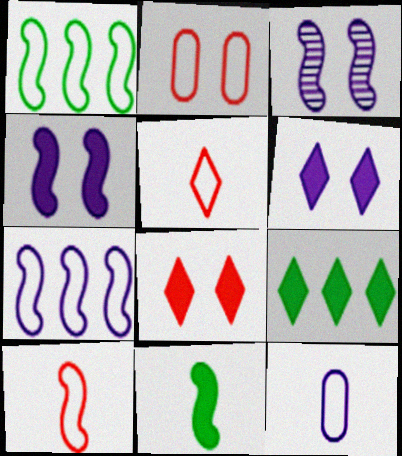[]